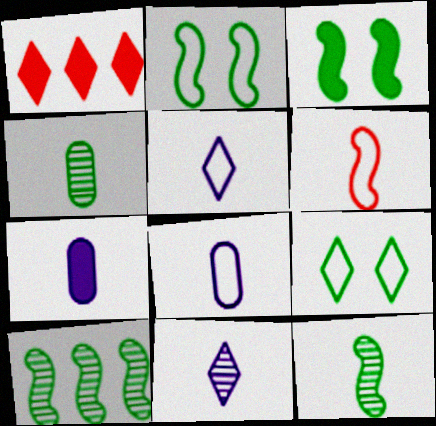[[1, 3, 7], 
[1, 9, 11]]